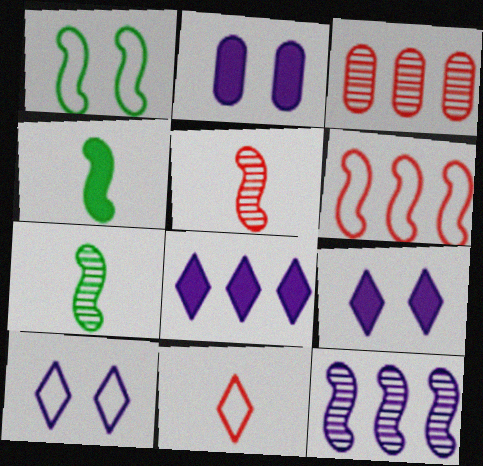[[3, 4, 10]]